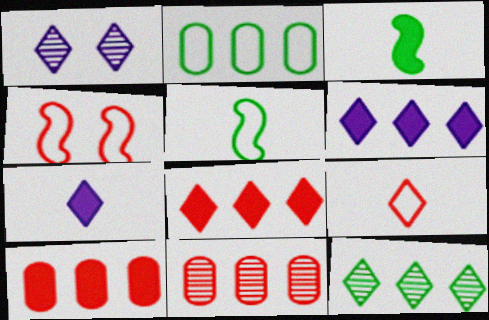[[1, 5, 10]]